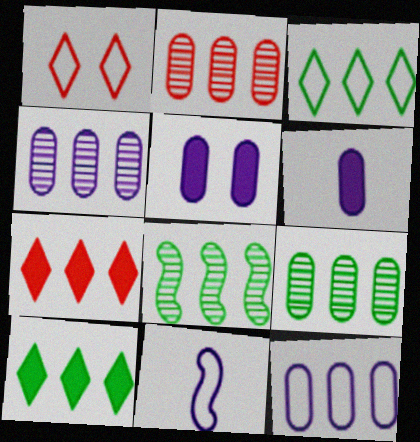[[1, 6, 8], 
[2, 4, 9], 
[7, 8, 12]]